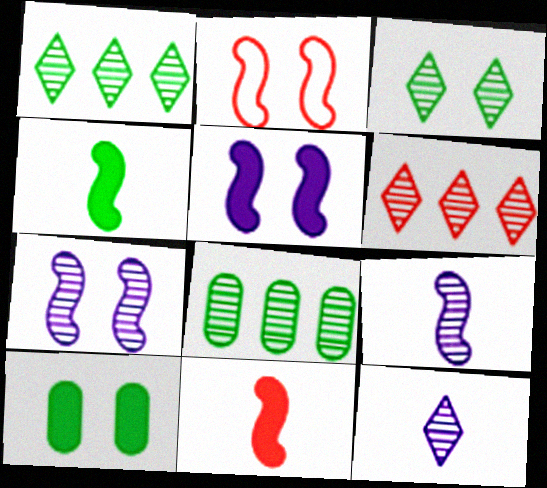[[3, 6, 12]]